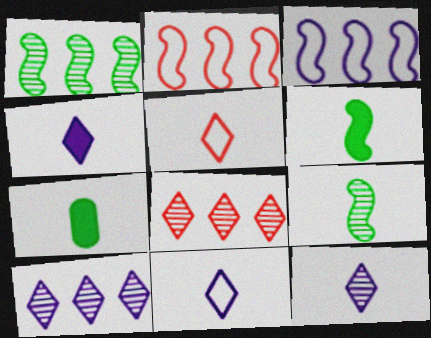[[4, 11, 12]]